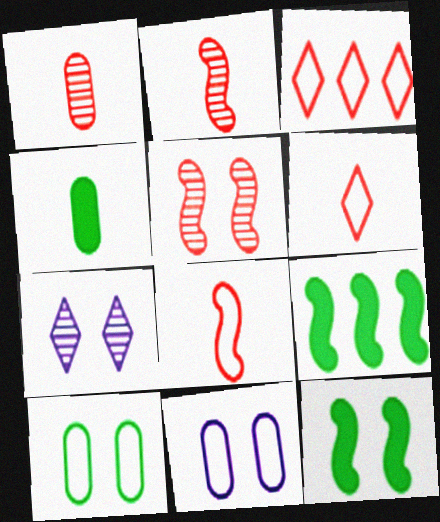[]